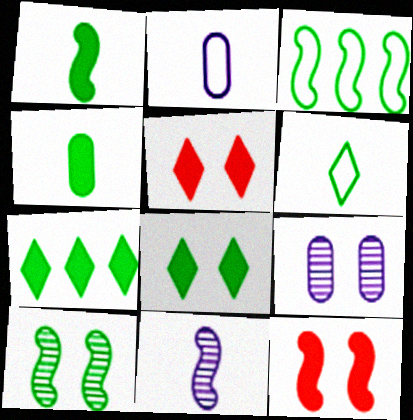[[1, 3, 10], 
[3, 11, 12]]